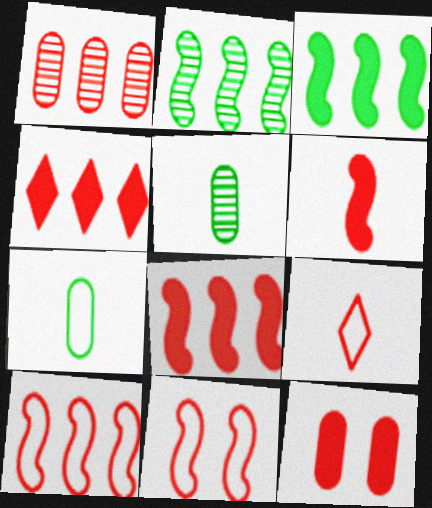[[1, 4, 10], 
[4, 6, 12]]